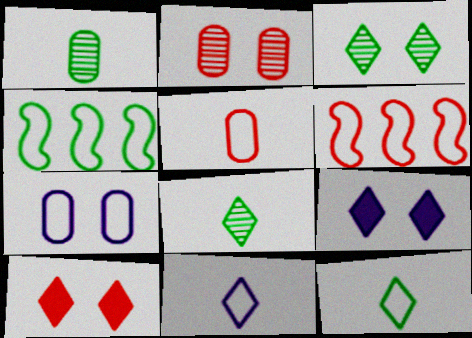[[1, 6, 9], 
[6, 7, 12]]